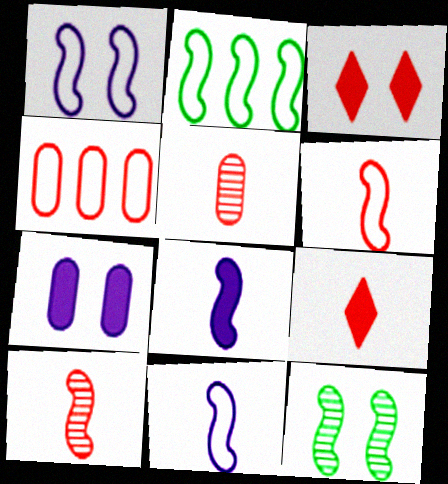[[1, 2, 6], 
[3, 4, 10], 
[5, 6, 9]]